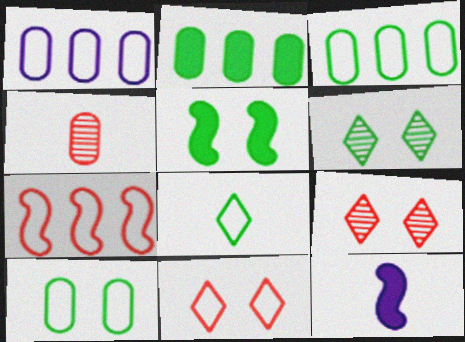[[3, 9, 12], 
[4, 8, 12], 
[5, 6, 10]]